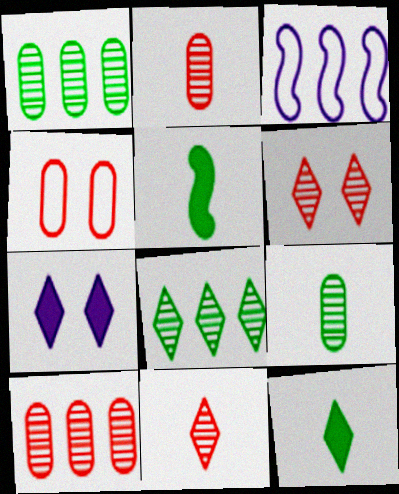[]